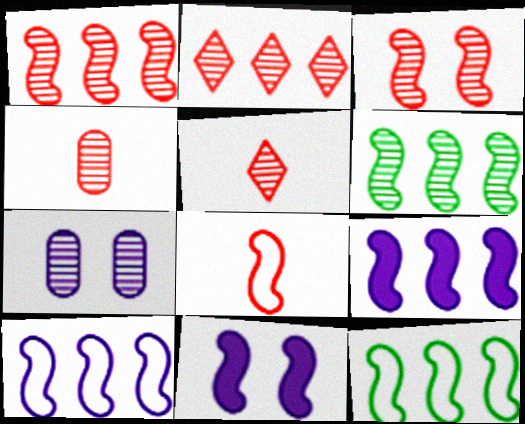[[1, 9, 12], 
[2, 3, 4], 
[5, 6, 7], 
[6, 8, 11]]